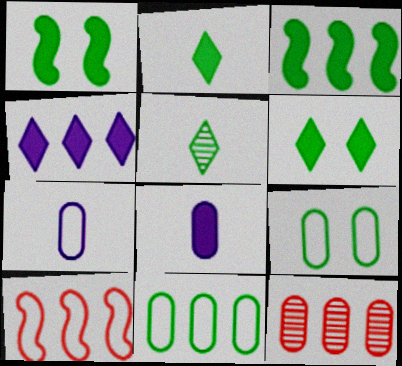[[1, 5, 11], 
[3, 5, 9], 
[8, 9, 12]]